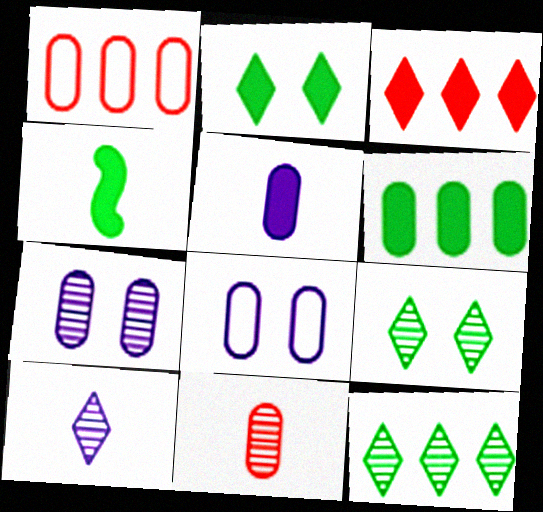[[2, 4, 6], 
[6, 8, 11]]